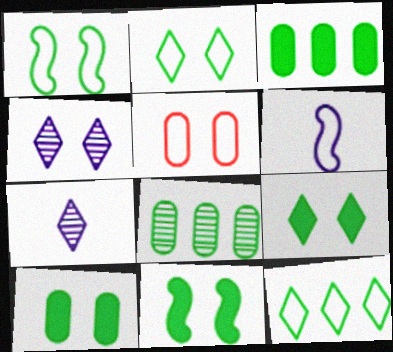[[4, 5, 11], 
[5, 6, 12], 
[9, 10, 11]]